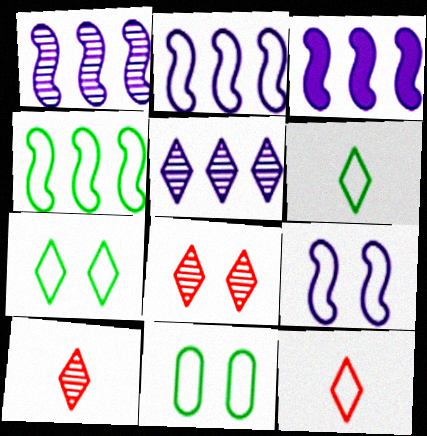[[1, 2, 3], 
[2, 11, 12], 
[3, 10, 11], 
[4, 6, 11]]